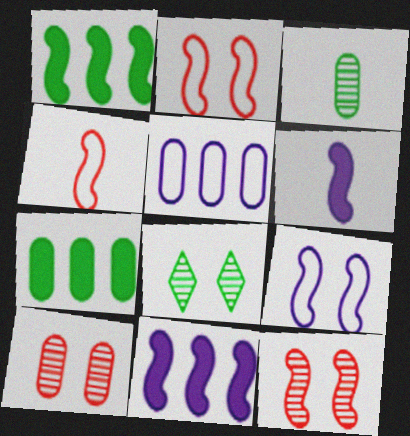[]